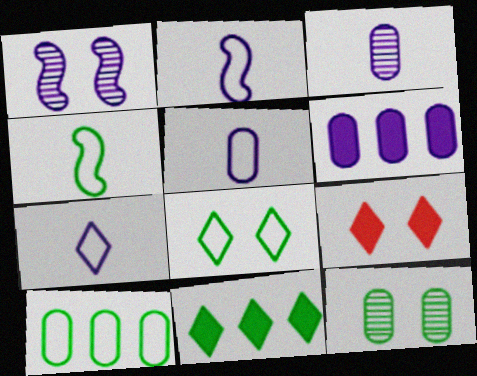[[1, 6, 7], 
[2, 5, 7], 
[4, 8, 10], 
[4, 11, 12]]